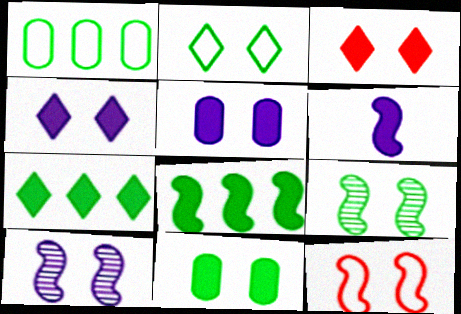[[2, 9, 11]]